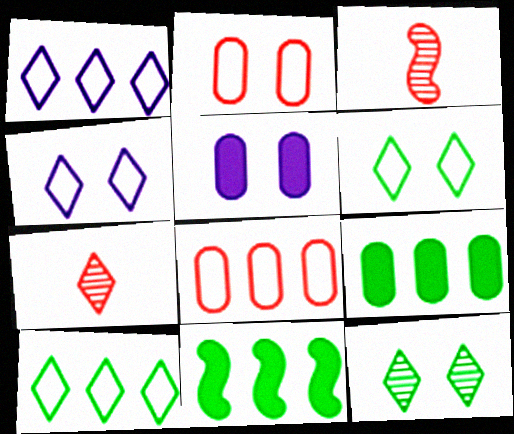[[3, 4, 9], 
[3, 5, 10]]